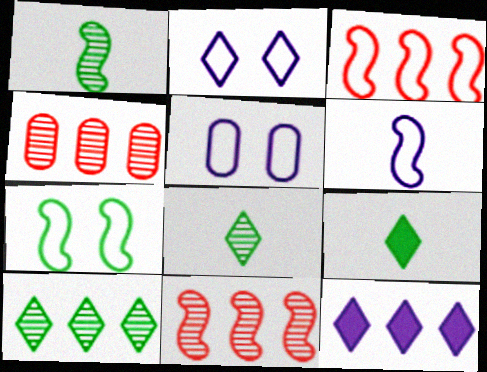[[3, 6, 7], 
[5, 9, 11]]